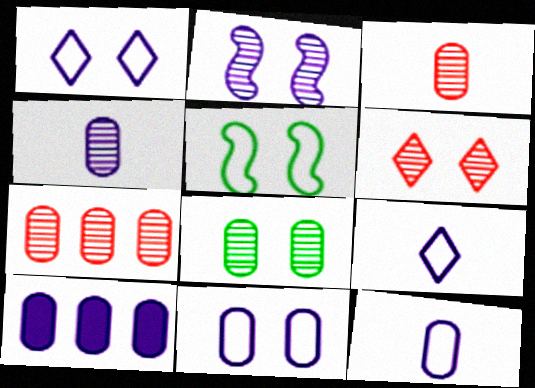[[2, 6, 8], 
[2, 9, 10], 
[4, 7, 8], 
[4, 10, 11]]